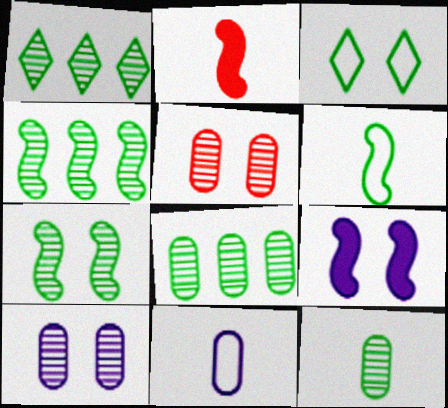[[1, 4, 8], 
[1, 7, 12], 
[3, 5, 9]]